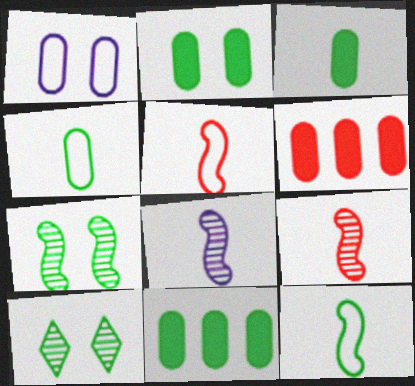[[2, 3, 11], 
[10, 11, 12]]